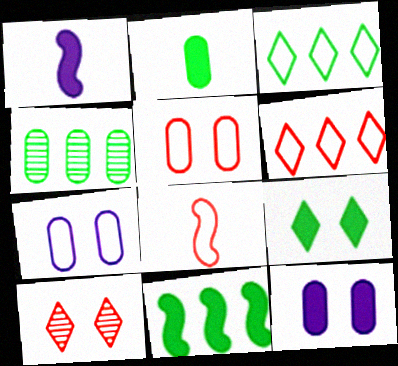[[2, 9, 11], 
[3, 4, 11], 
[3, 7, 8], 
[5, 6, 8]]